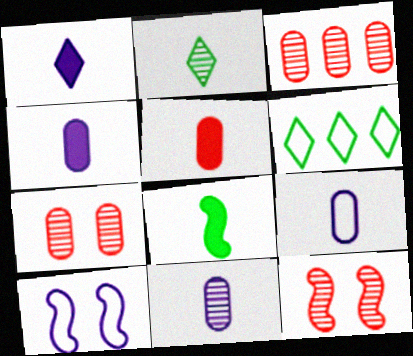[[1, 5, 8], 
[4, 6, 12], 
[4, 9, 11]]